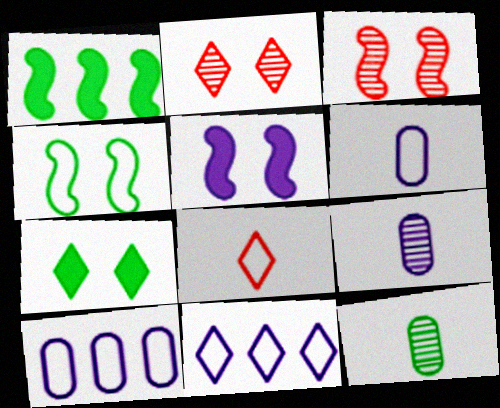[[1, 2, 6], 
[3, 4, 5], 
[4, 8, 10], 
[5, 9, 11]]